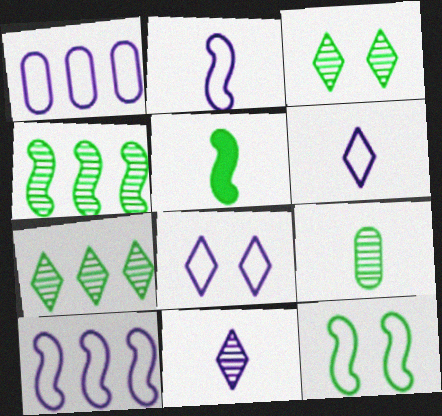[[1, 2, 8], 
[3, 4, 9], 
[4, 5, 12]]